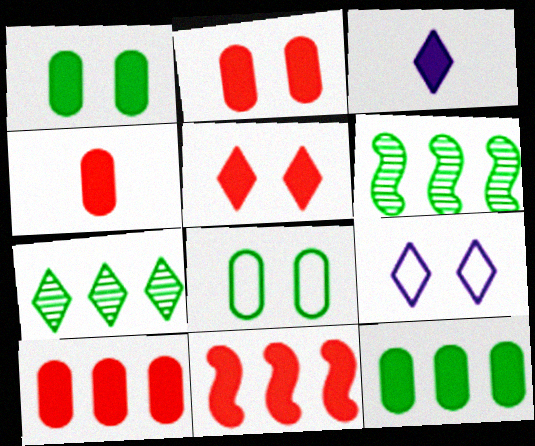[[1, 3, 11], 
[2, 4, 10], 
[4, 5, 11], 
[4, 6, 9]]